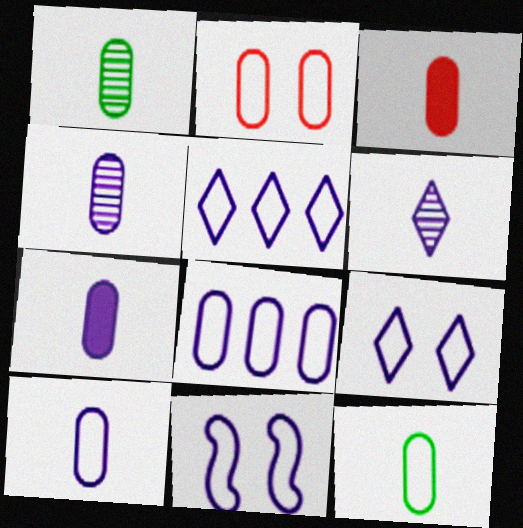[[1, 3, 10], 
[2, 8, 12], 
[3, 4, 12], 
[4, 7, 10], 
[5, 10, 11]]